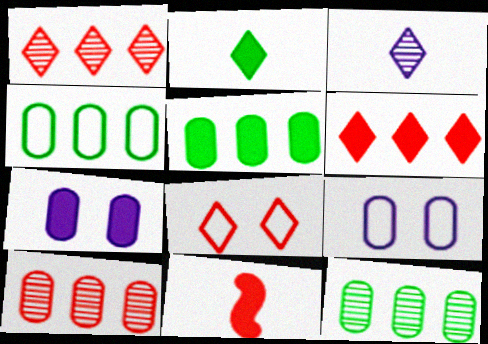[[4, 5, 12], 
[8, 10, 11]]